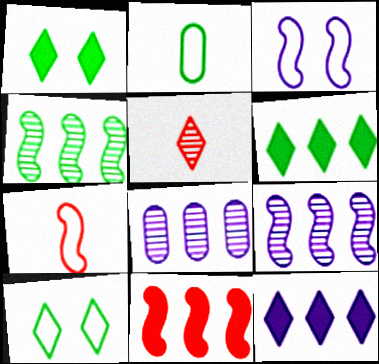[[1, 2, 4], 
[1, 7, 8], 
[5, 10, 12]]